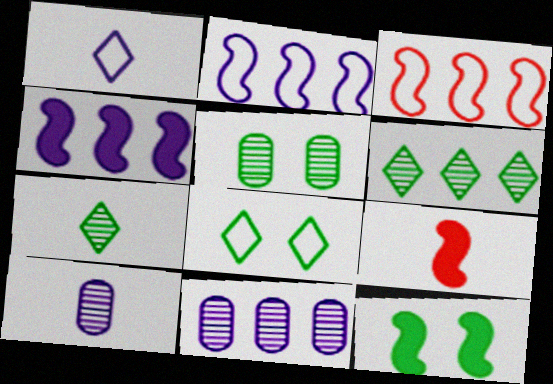[[4, 9, 12], 
[5, 8, 12], 
[8, 9, 11]]